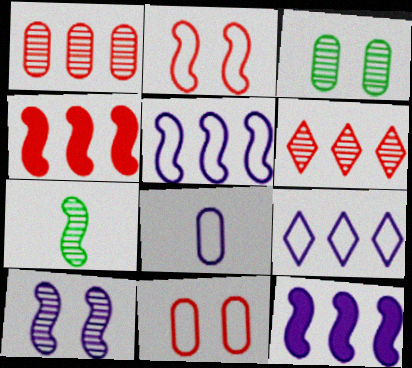[[2, 7, 12]]